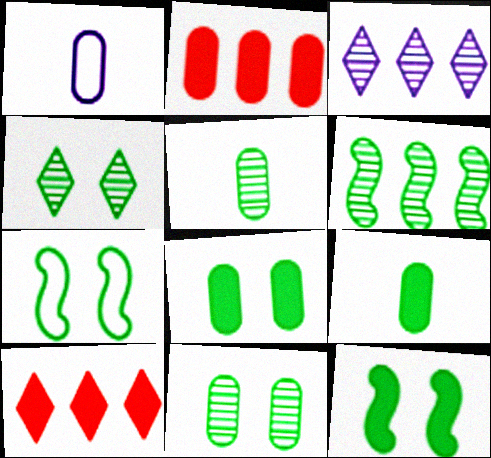[[1, 2, 11], 
[4, 5, 6], 
[4, 7, 8]]